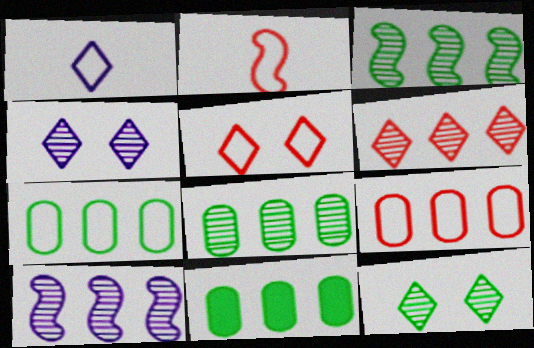[[2, 4, 11], 
[2, 5, 9], 
[6, 8, 10], 
[7, 8, 11]]